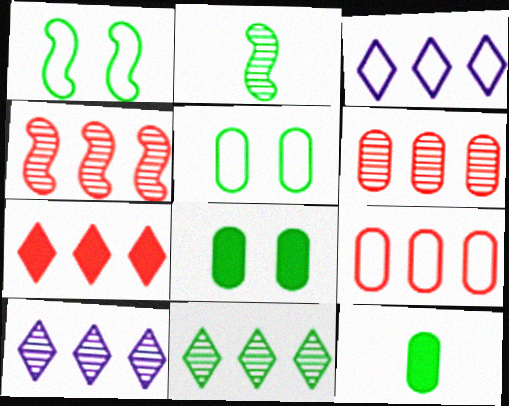[[1, 11, 12], 
[3, 7, 11], 
[4, 7, 9]]